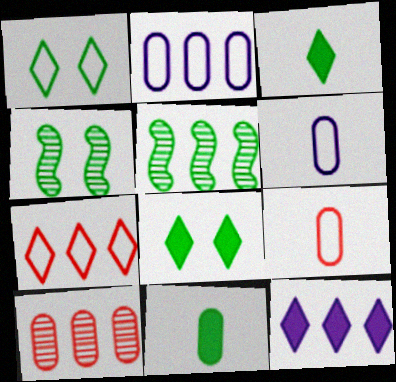[[1, 5, 11], 
[4, 9, 12]]